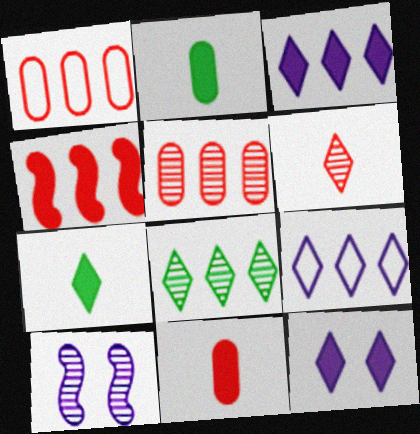[[1, 7, 10], 
[2, 4, 12]]